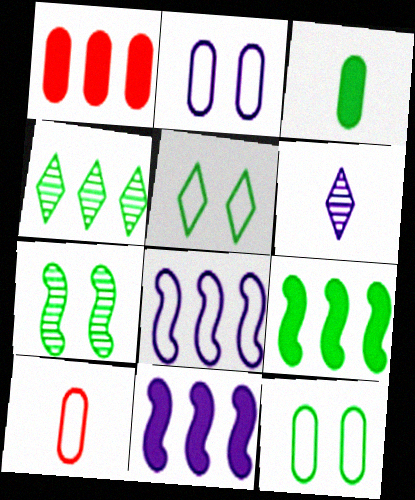[[1, 4, 8], 
[2, 6, 11], 
[5, 8, 10]]